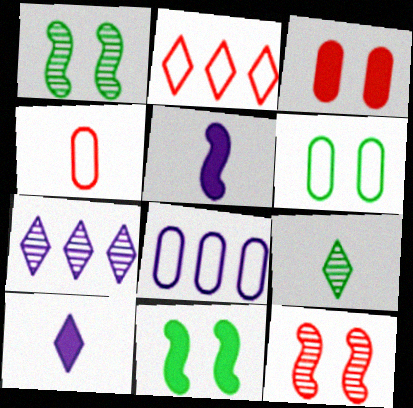[[4, 5, 9], 
[4, 6, 8], 
[4, 7, 11]]